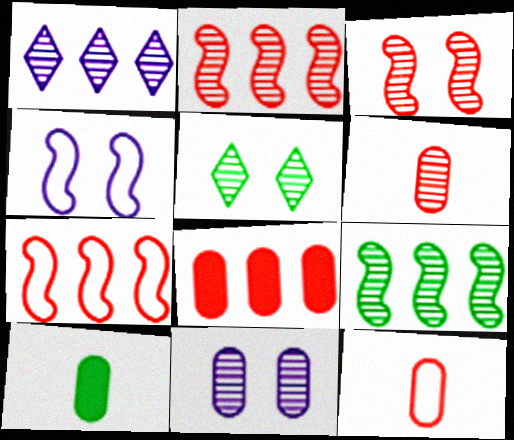[[3, 5, 11]]